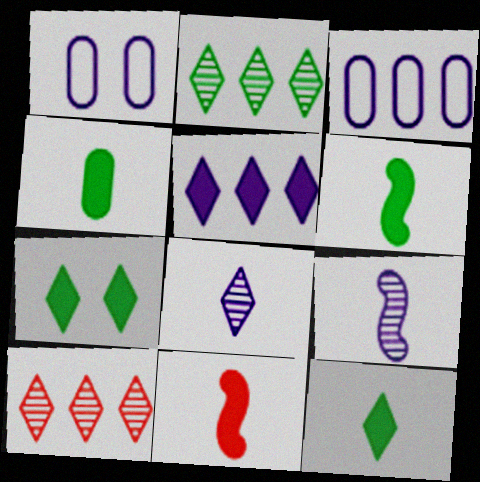[[1, 2, 11], 
[1, 5, 9], 
[1, 6, 10], 
[4, 6, 12]]